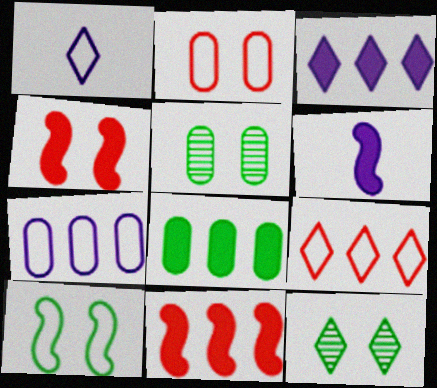[[1, 5, 11], 
[3, 8, 11], 
[5, 6, 9]]